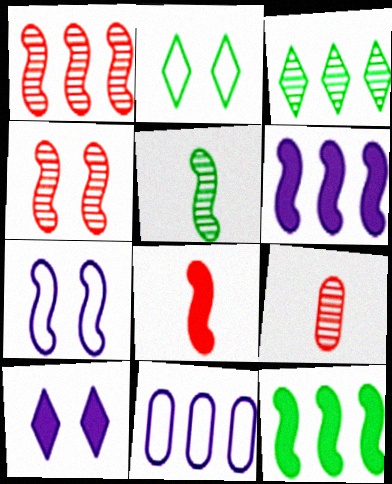[[2, 6, 9]]